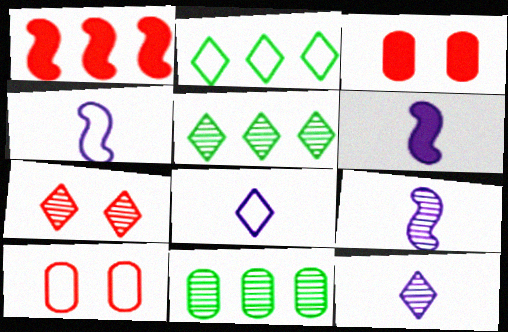[[2, 3, 9], 
[2, 4, 10], 
[3, 4, 5], 
[4, 6, 9], 
[5, 6, 10], 
[5, 7, 12], 
[7, 9, 11]]